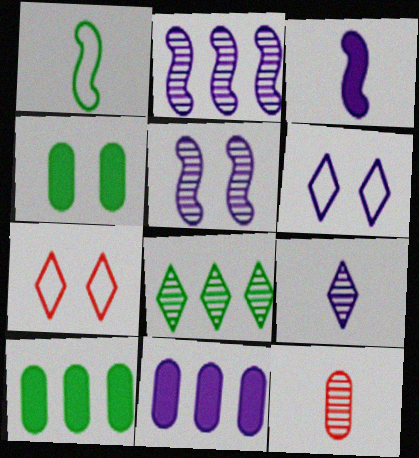[[1, 4, 8], 
[4, 5, 7], 
[5, 8, 12]]